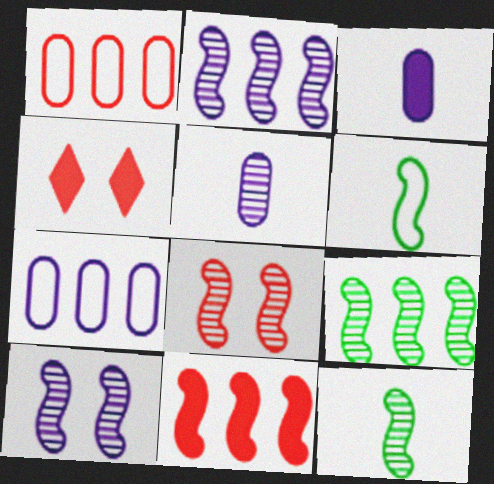[[2, 8, 12], 
[4, 7, 12], 
[6, 10, 11]]